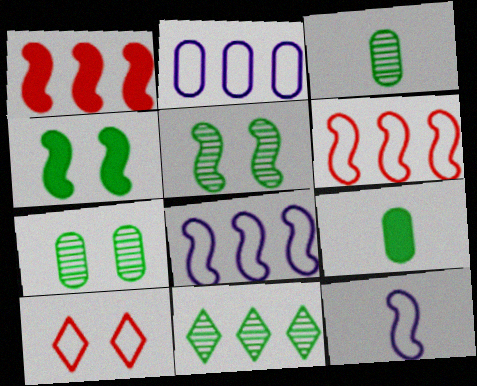[[1, 2, 11], 
[1, 5, 12], 
[3, 5, 11]]